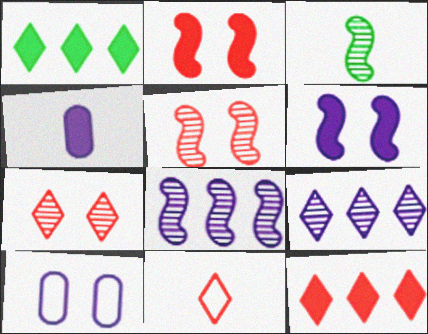[[1, 2, 4], 
[3, 4, 11], 
[3, 5, 8], 
[3, 10, 12], 
[7, 11, 12]]